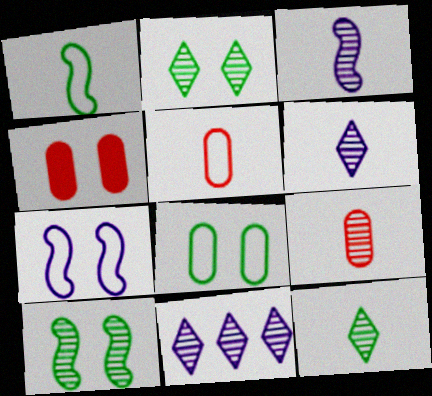[[1, 4, 11], 
[2, 4, 7], 
[3, 9, 12], 
[9, 10, 11]]